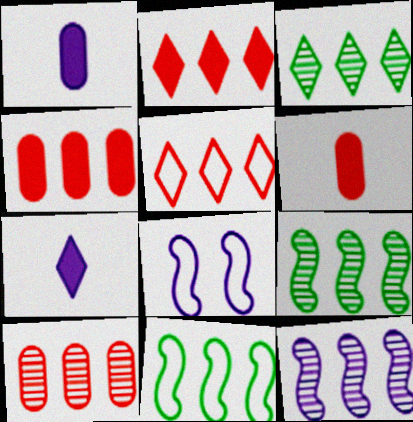[[3, 6, 8], 
[3, 10, 12]]